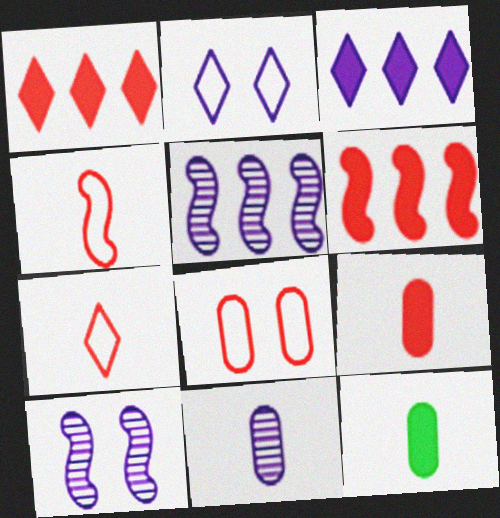[]